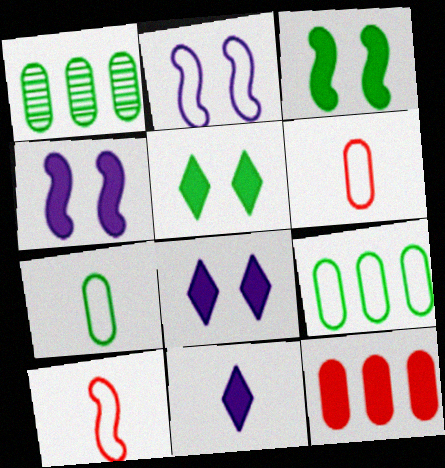[[1, 8, 10], 
[3, 11, 12]]